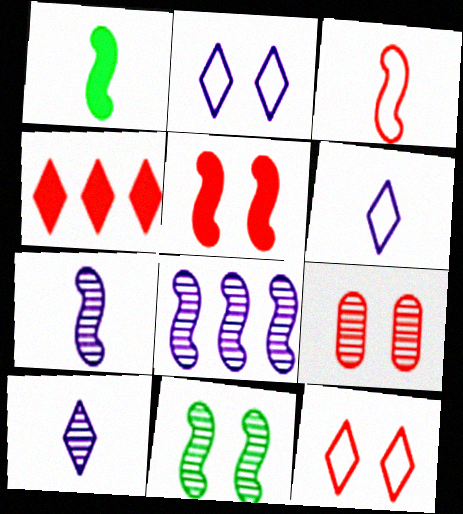[[1, 3, 7], 
[3, 4, 9], 
[5, 9, 12]]